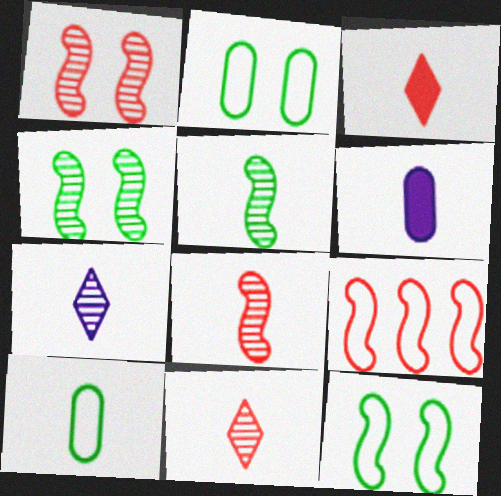[]